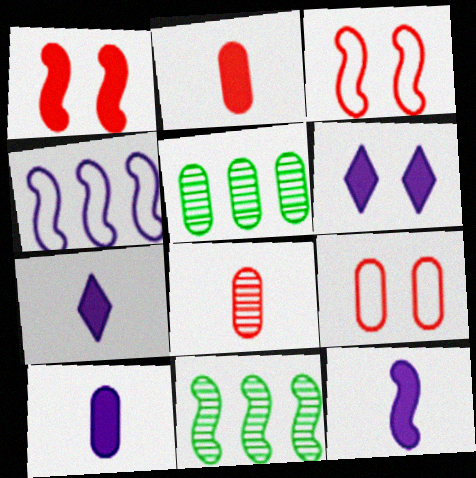[[3, 5, 7], 
[3, 11, 12], 
[5, 9, 10], 
[7, 9, 11], 
[7, 10, 12]]